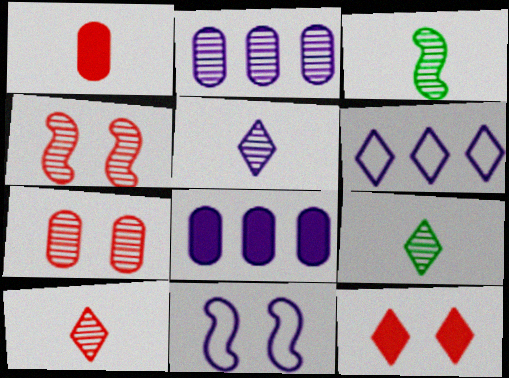[[2, 4, 9], 
[5, 8, 11], 
[5, 9, 10], 
[6, 9, 12]]